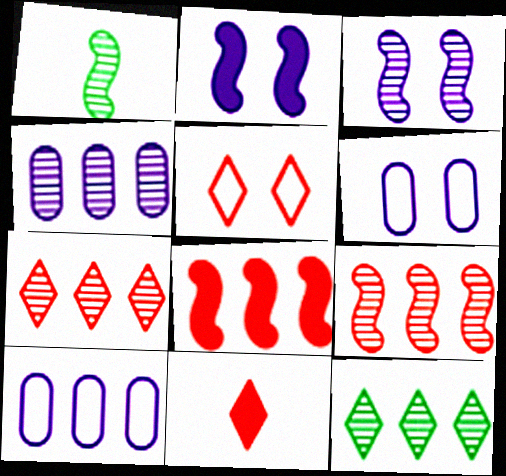[[1, 3, 9], 
[4, 9, 12], 
[5, 7, 11], 
[8, 10, 12]]